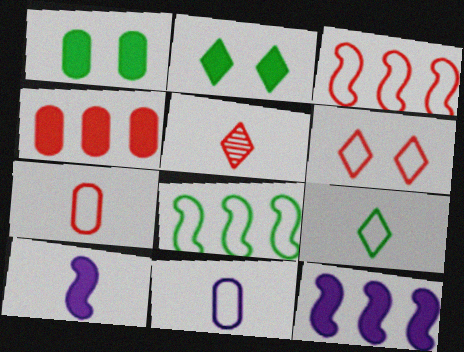[[2, 4, 10], 
[3, 6, 7], 
[6, 8, 11]]